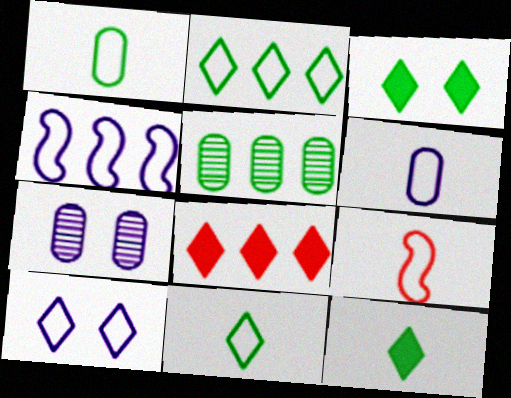[[4, 5, 8], 
[4, 6, 10], 
[6, 9, 11]]